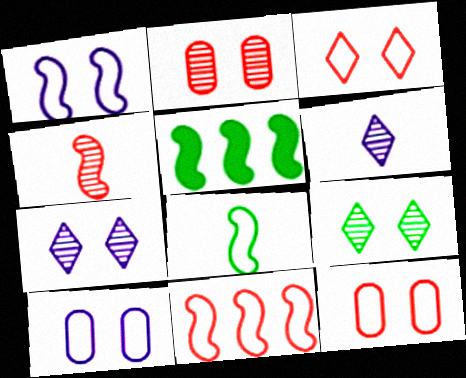[[1, 4, 5], 
[1, 8, 11], 
[5, 6, 12]]